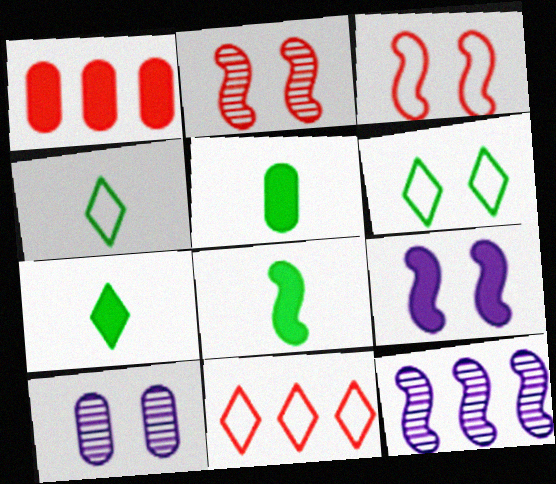[[1, 7, 9], 
[3, 8, 12], 
[5, 7, 8], 
[8, 10, 11]]